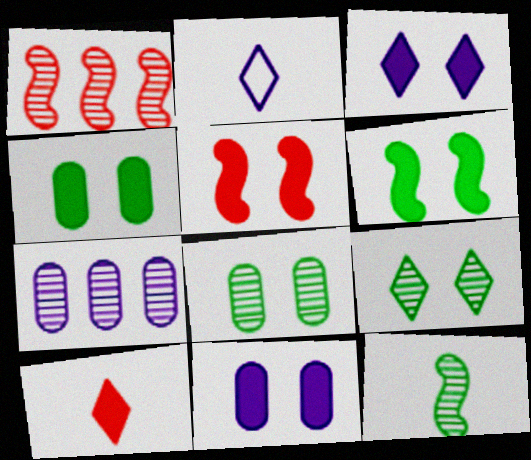[[1, 2, 4], 
[3, 4, 5]]